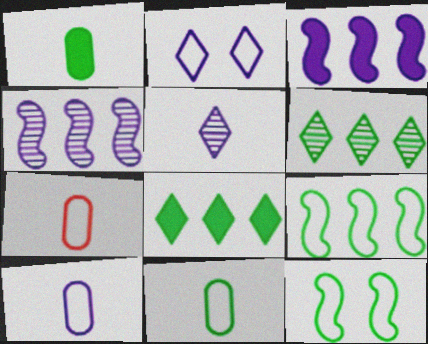[[1, 6, 12], 
[2, 7, 9], 
[7, 10, 11]]